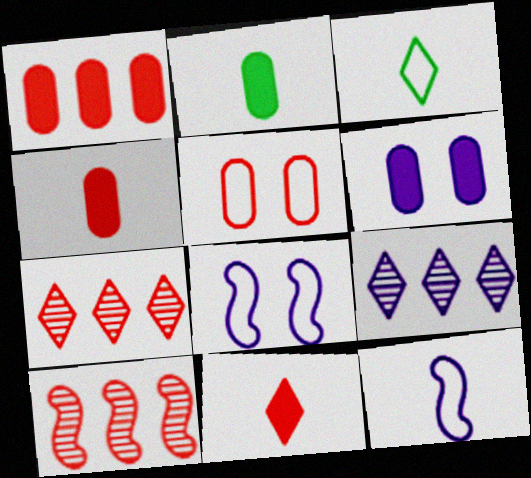[[1, 2, 6], 
[2, 7, 8], 
[3, 6, 10], 
[5, 10, 11], 
[6, 9, 12]]